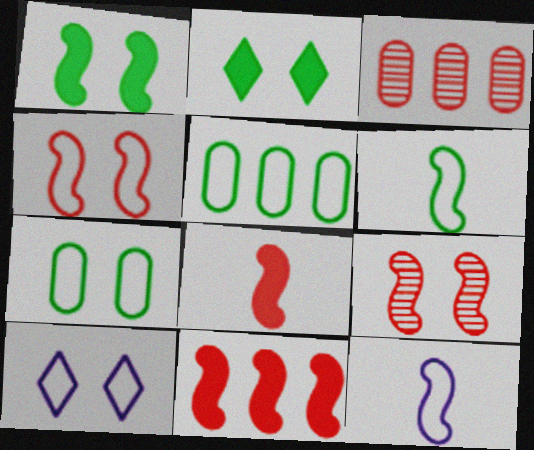[[2, 3, 12], 
[4, 7, 10]]